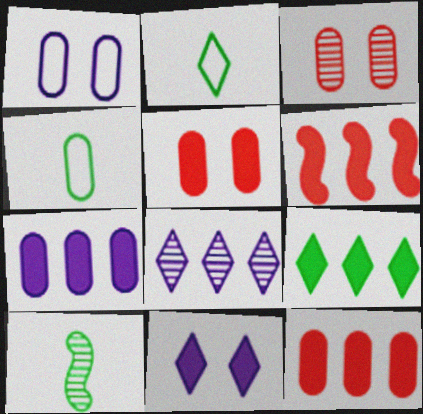[[3, 4, 7], 
[3, 8, 10], 
[6, 7, 9]]